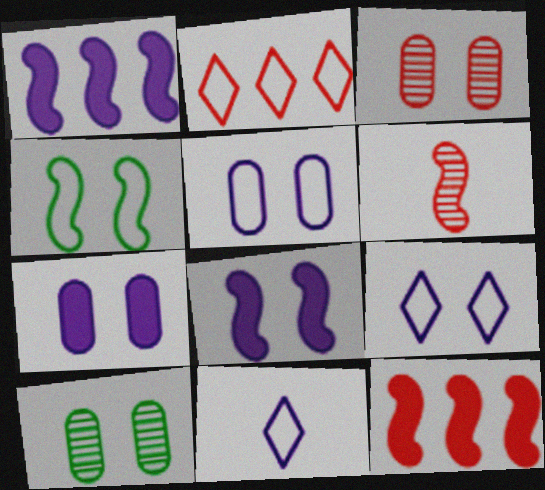[[1, 4, 6], 
[10, 11, 12]]